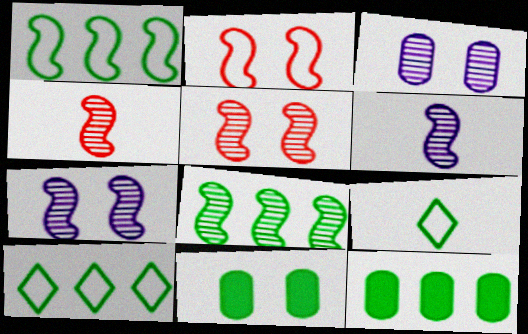[[4, 7, 8], 
[5, 6, 8], 
[8, 9, 11], 
[8, 10, 12]]